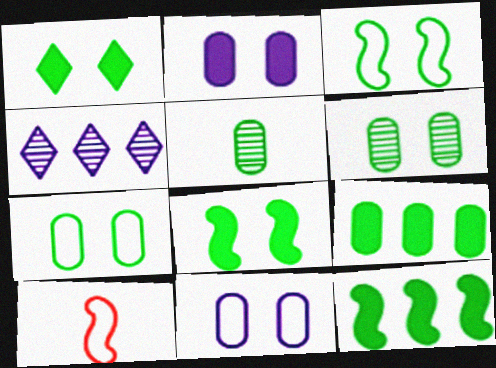[[1, 3, 6], 
[5, 7, 9]]